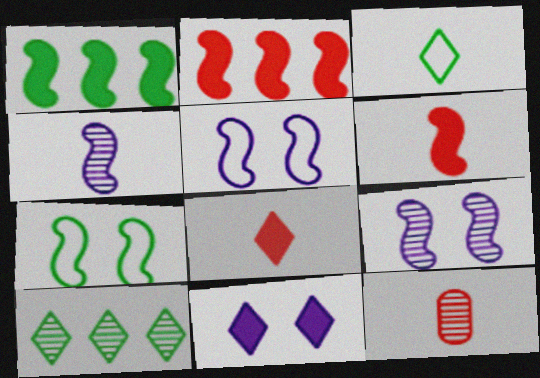[[2, 4, 7], 
[9, 10, 12]]